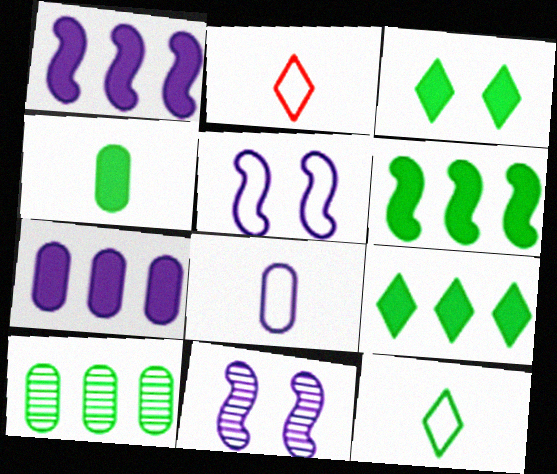[[3, 4, 6]]